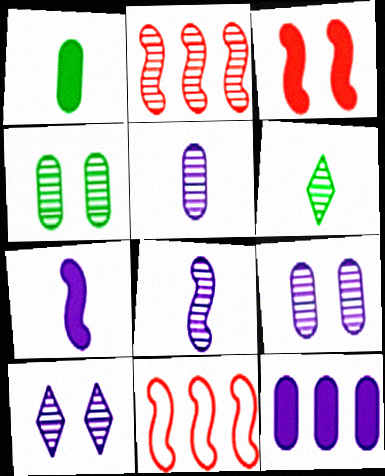[[1, 10, 11], 
[2, 6, 9]]